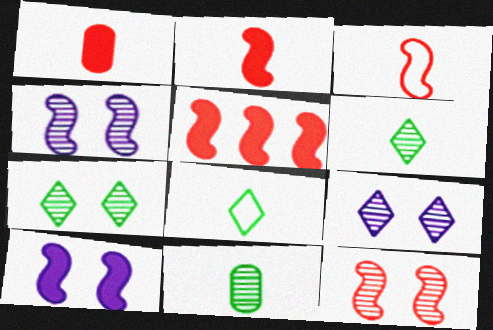[[3, 5, 12]]